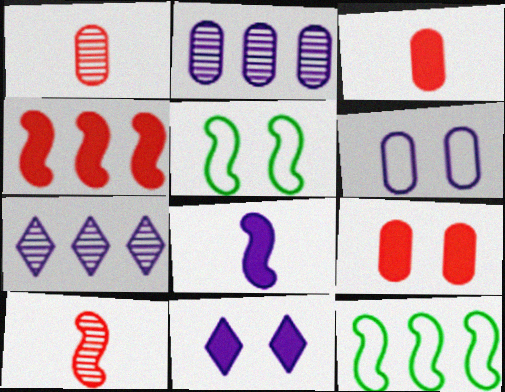[[1, 11, 12], 
[3, 5, 7], 
[6, 7, 8]]